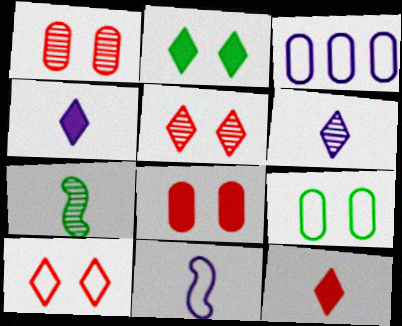[]